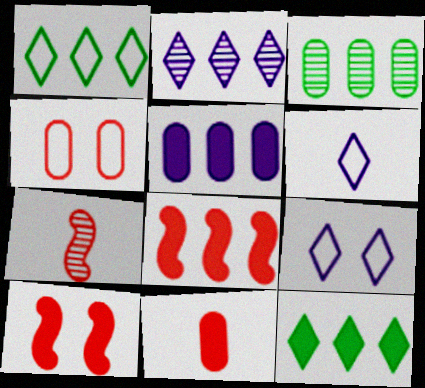[[3, 6, 10], 
[5, 8, 12]]